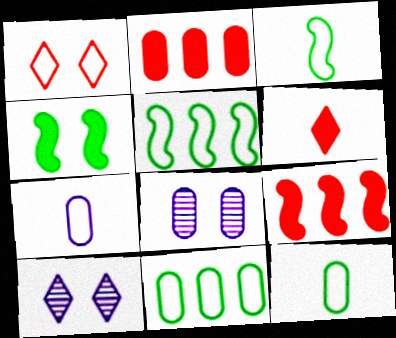[[1, 4, 8], 
[1, 5, 7], 
[2, 3, 10], 
[2, 8, 12], 
[5, 6, 8], 
[9, 10, 12]]